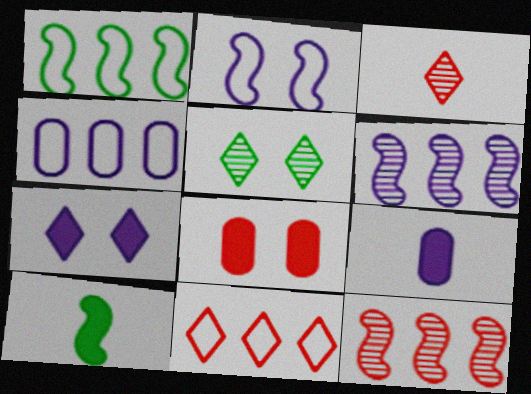[[1, 4, 11], 
[2, 5, 8], 
[2, 10, 12]]